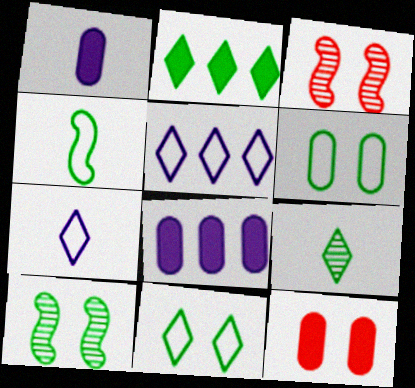[[2, 9, 11]]